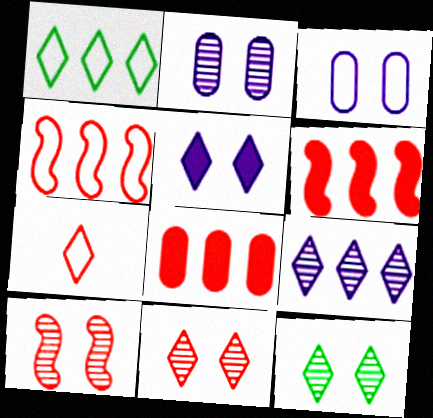[[2, 10, 12], 
[7, 8, 10]]